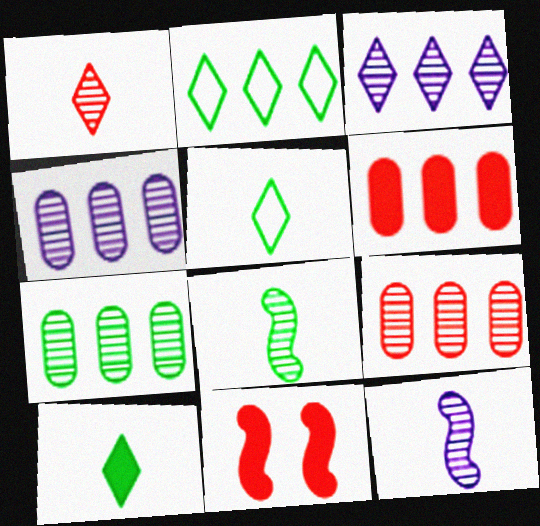[[4, 5, 11], 
[4, 7, 9]]